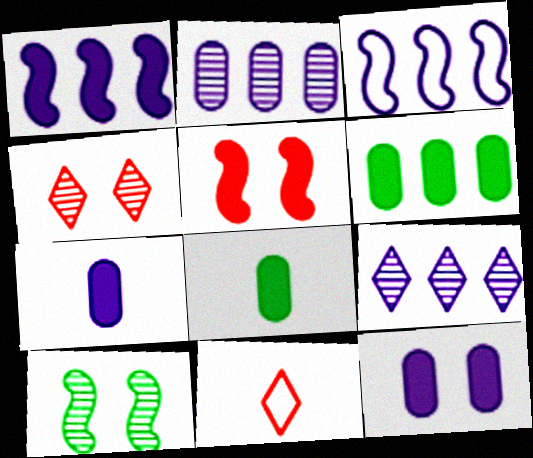[[3, 4, 8]]